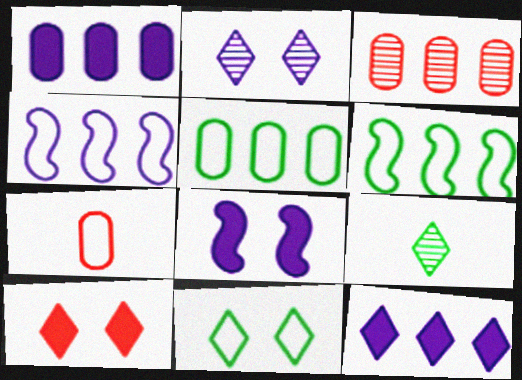[[1, 3, 5], 
[2, 10, 11], 
[3, 6, 12], 
[4, 7, 11]]